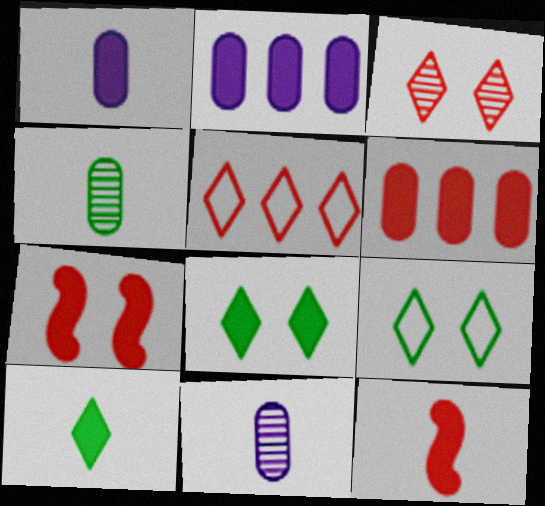[[1, 10, 12], 
[2, 7, 10], 
[2, 8, 12]]